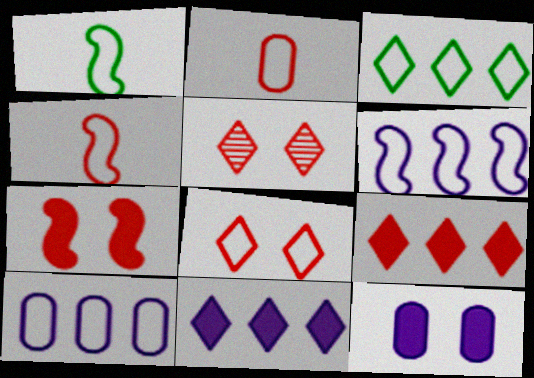[[1, 8, 10]]